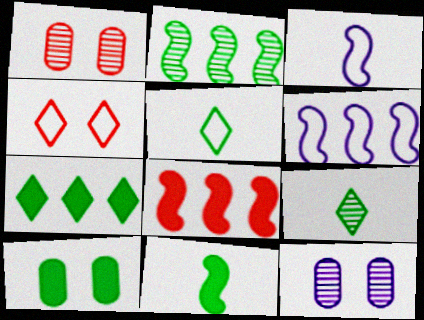[[1, 3, 7], 
[2, 5, 10], 
[2, 6, 8], 
[5, 8, 12], 
[7, 10, 11]]